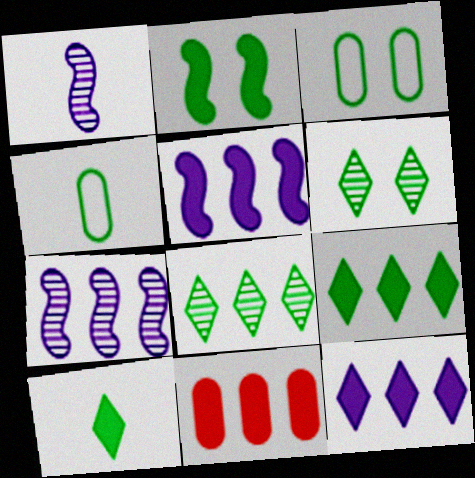[[2, 3, 6], 
[2, 4, 8], 
[5, 9, 11]]